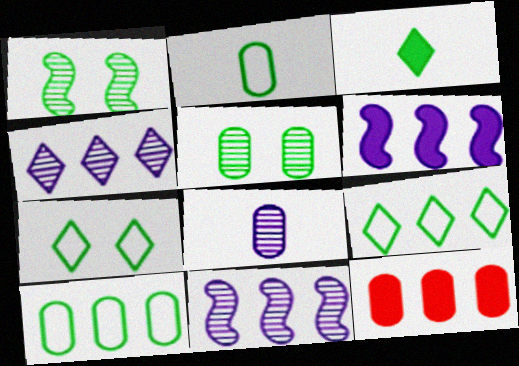[[1, 3, 10], 
[9, 11, 12]]